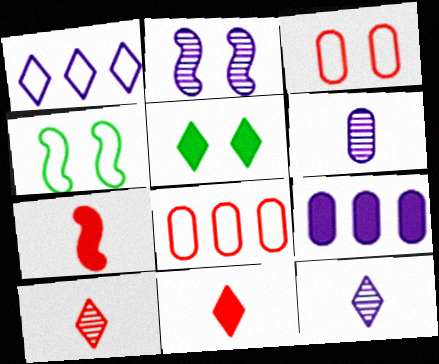[[1, 5, 10], 
[2, 3, 5], 
[4, 9, 10], 
[5, 7, 9]]